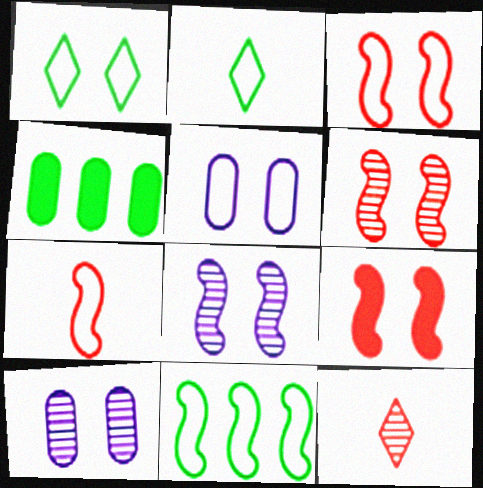[[1, 3, 5], 
[1, 9, 10], 
[3, 6, 9]]